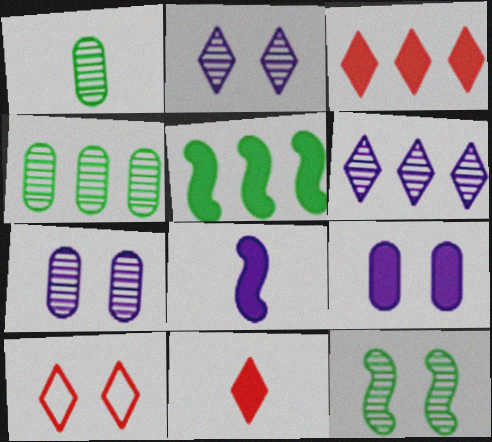[[4, 8, 10], 
[5, 9, 11], 
[9, 10, 12]]